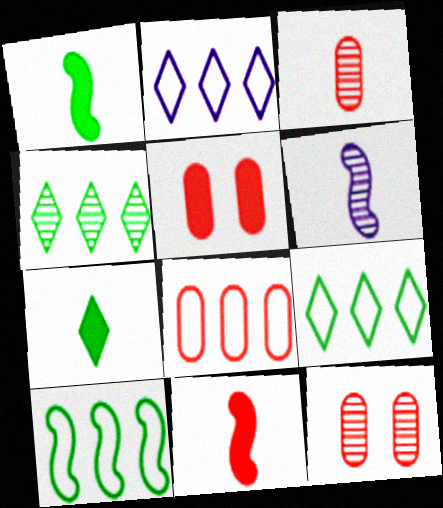[[1, 2, 12], 
[2, 8, 10], 
[3, 5, 8], 
[4, 6, 12], 
[5, 6, 9]]